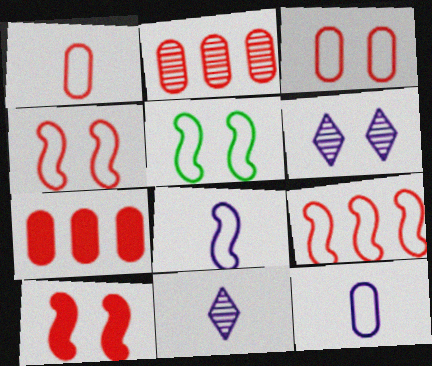[[5, 7, 11], 
[5, 8, 9]]